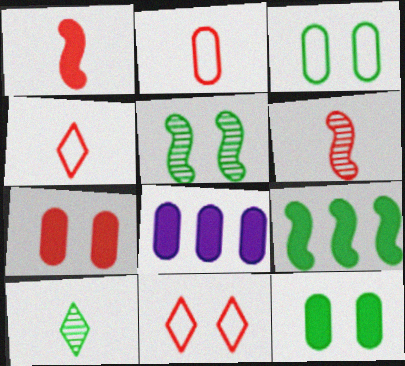[[3, 9, 10], 
[4, 5, 8]]